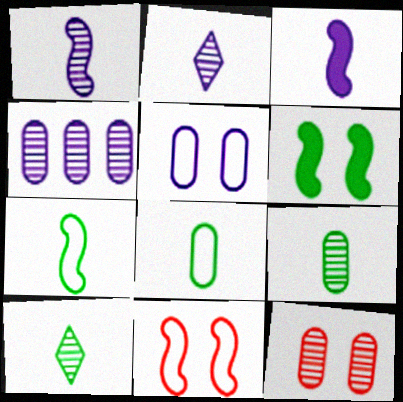[[4, 9, 12]]